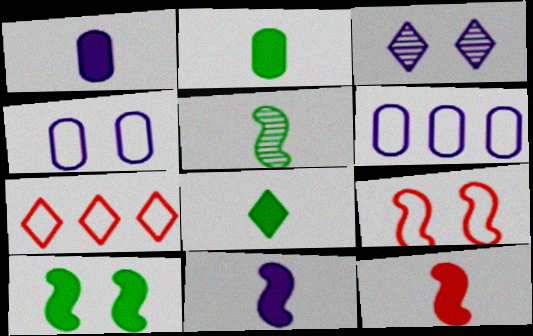[[1, 8, 12], 
[3, 6, 11], 
[3, 7, 8]]